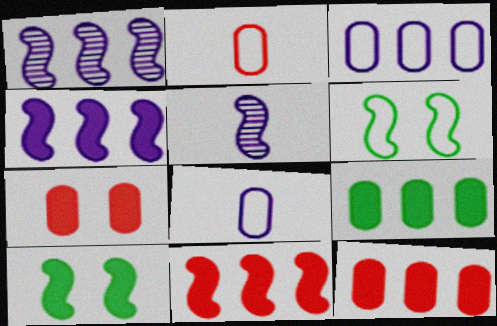[[5, 6, 11]]